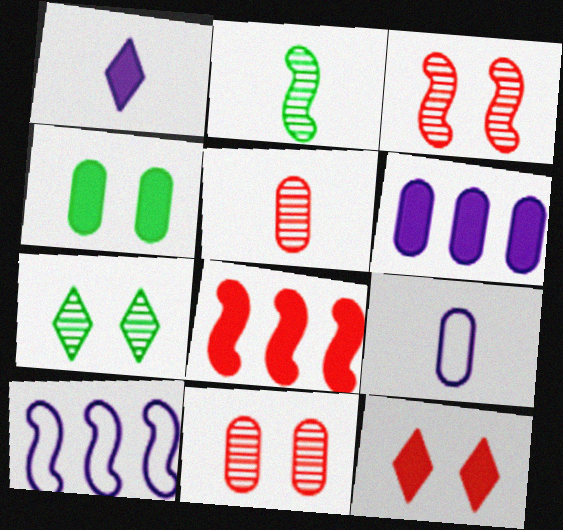[[1, 4, 8], 
[7, 8, 9]]